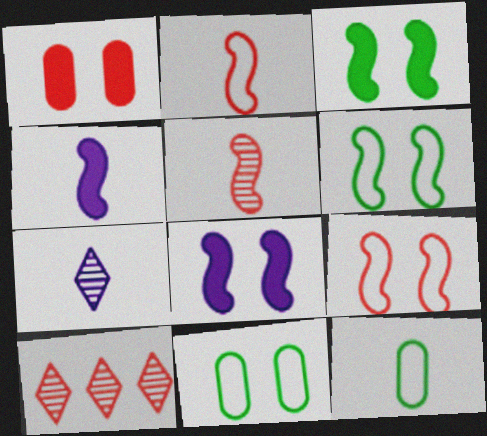[[1, 2, 10], 
[4, 10, 11], 
[8, 10, 12]]